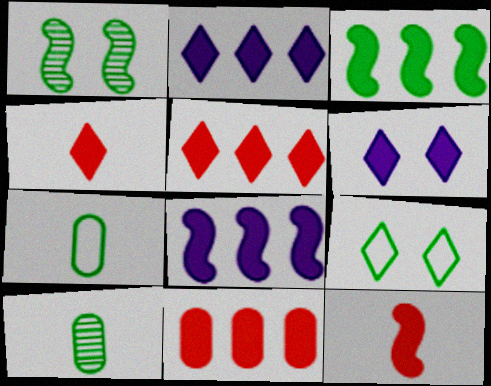[[2, 3, 11], 
[3, 9, 10]]